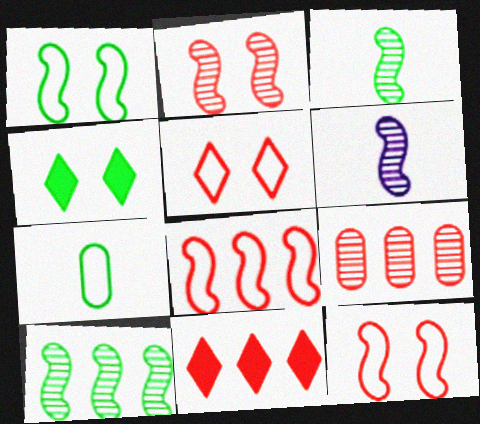[[2, 6, 10], 
[4, 7, 10], 
[8, 9, 11]]